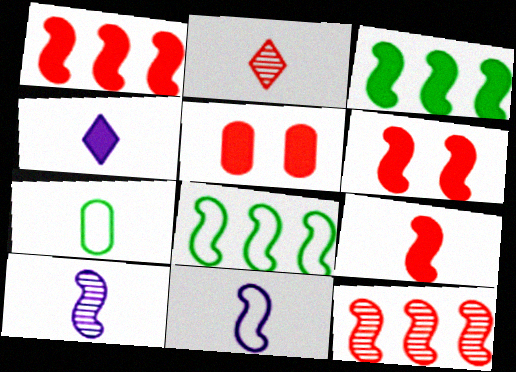[[1, 6, 9], 
[3, 4, 5], 
[6, 8, 10]]